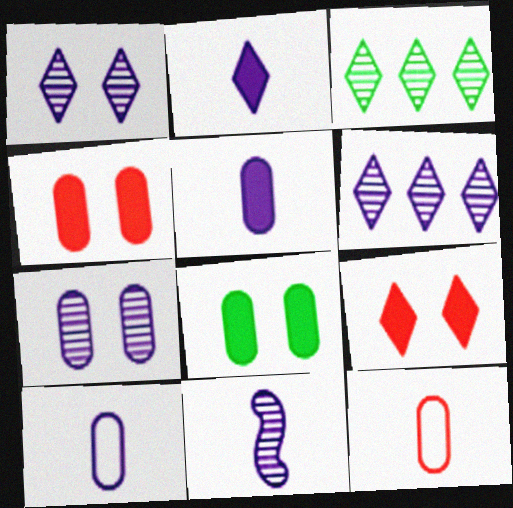[[2, 10, 11], 
[6, 7, 11]]